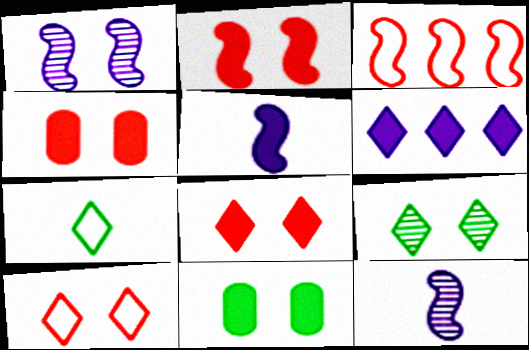[[1, 10, 11], 
[2, 4, 8]]